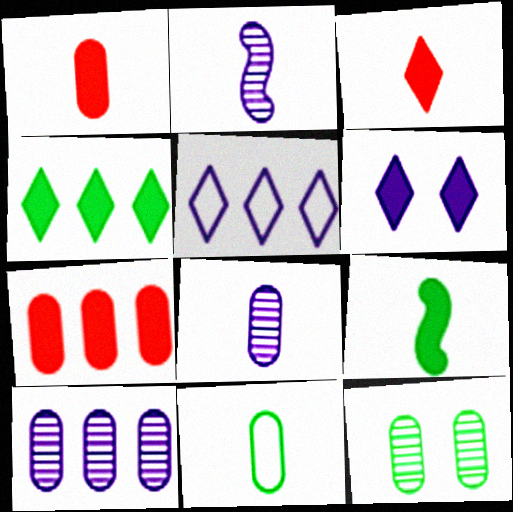[[1, 8, 11], 
[2, 3, 11], 
[3, 4, 6], 
[6, 7, 9]]